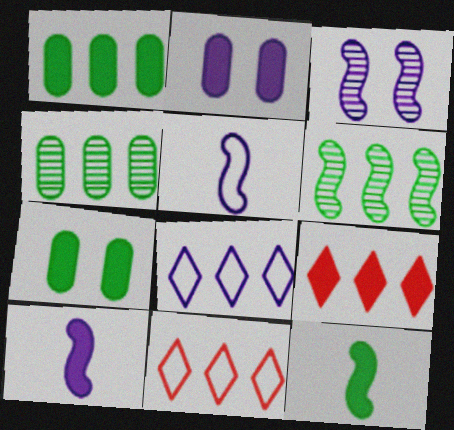[[2, 9, 12], 
[7, 9, 10]]